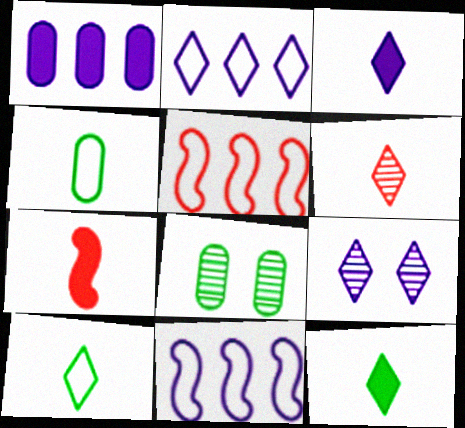[[2, 3, 9], 
[2, 7, 8], 
[3, 5, 8], 
[3, 6, 10]]